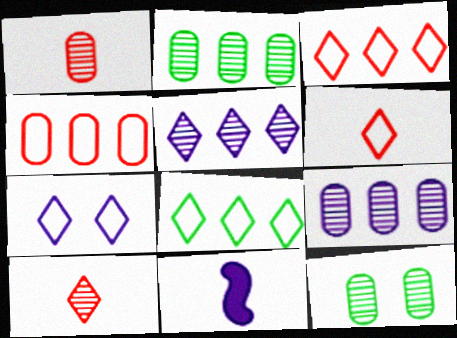[[1, 9, 12], 
[3, 11, 12], 
[6, 7, 8], 
[7, 9, 11]]